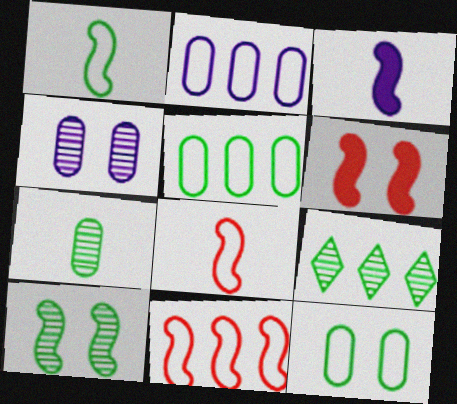[[3, 10, 11], 
[7, 9, 10]]